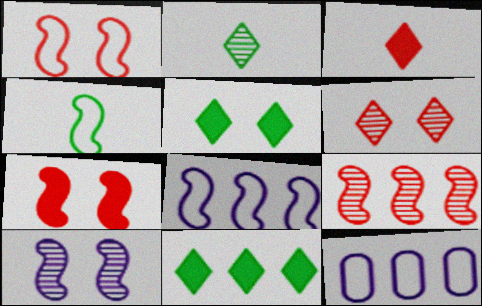[[1, 4, 8], 
[2, 7, 12], 
[9, 11, 12]]